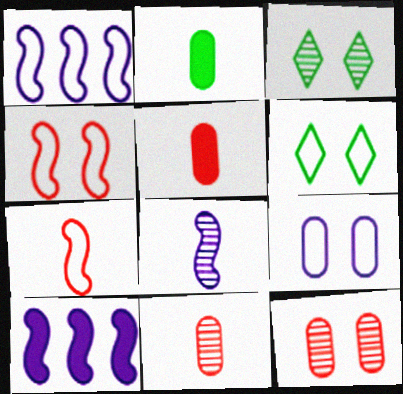[[1, 3, 5], 
[4, 6, 9], 
[6, 10, 11]]